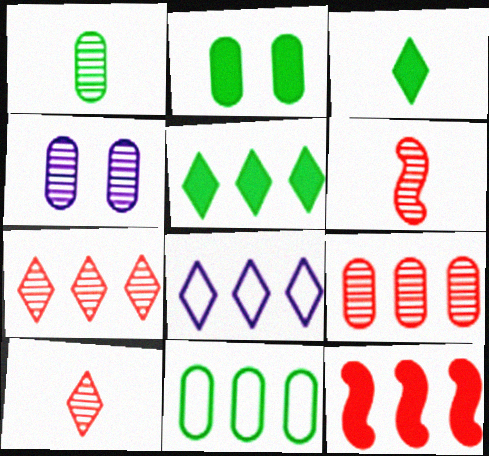[[1, 2, 11], 
[1, 4, 9], 
[2, 6, 8], 
[5, 7, 8]]